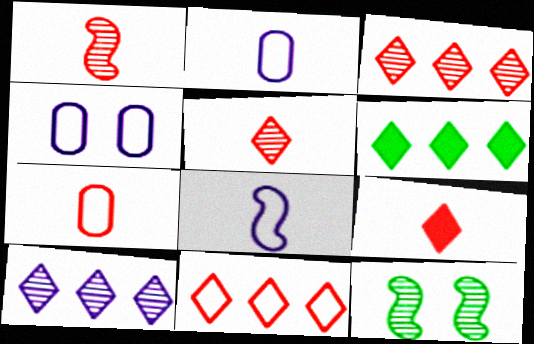[[1, 4, 6], 
[1, 7, 9], 
[6, 10, 11]]